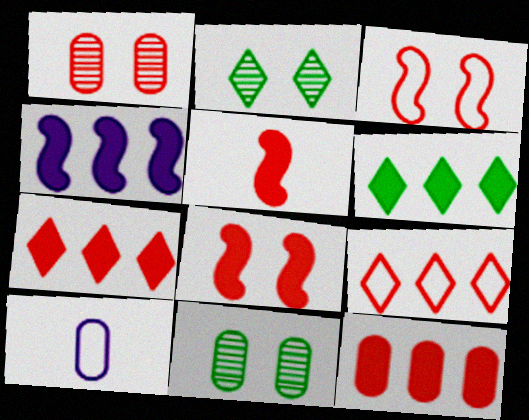[[1, 5, 9], 
[4, 6, 12], 
[10, 11, 12]]